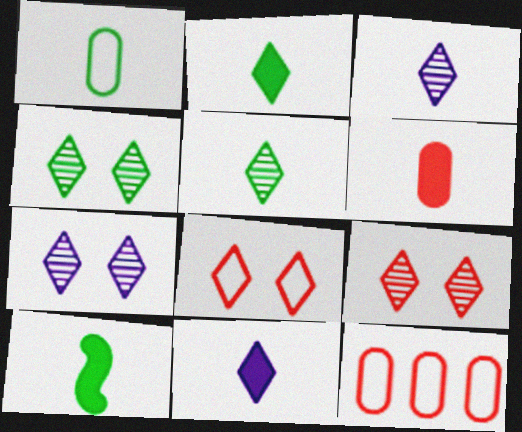[[1, 5, 10], 
[4, 7, 9], 
[6, 10, 11], 
[7, 10, 12]]